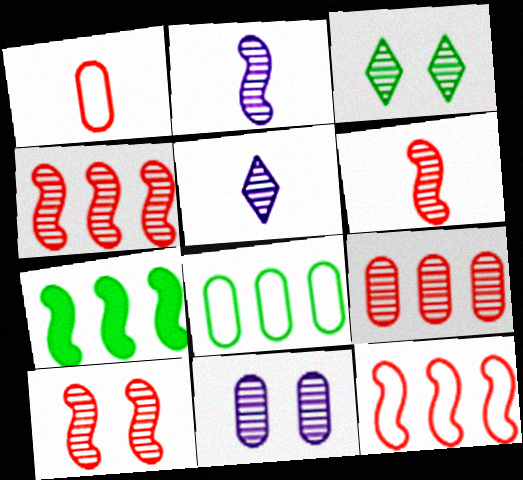[[2, 3, 9], 
[3, 10, 11], 
[4, 6, 10]]